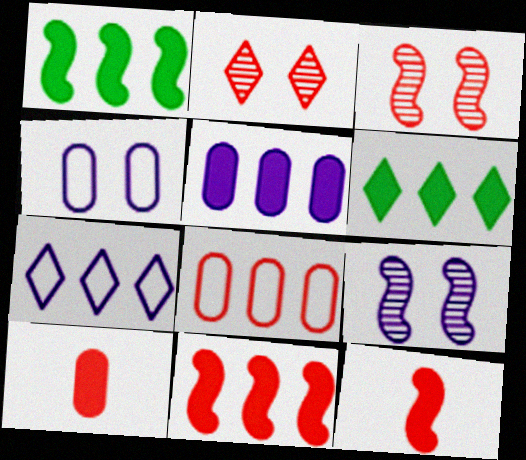[[2, 8, 12], 
[5, 6, 11]]